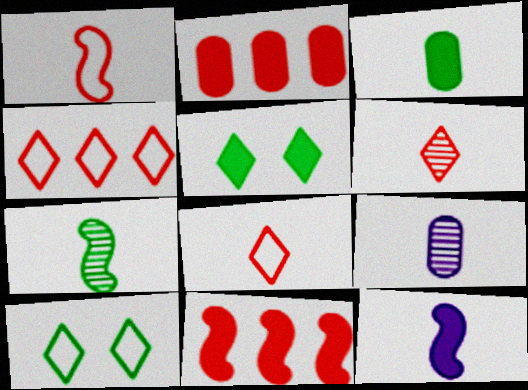[[1, 7, 12], 
[2, 5, 12], 
[6, 7, 9], 
[9, 10, 11]]